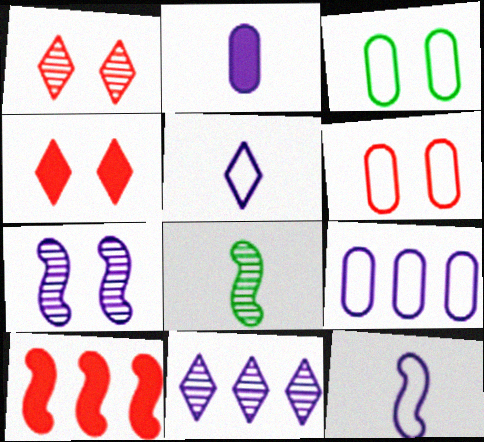[[3, 4, 7], 
[4, 8, 9]]